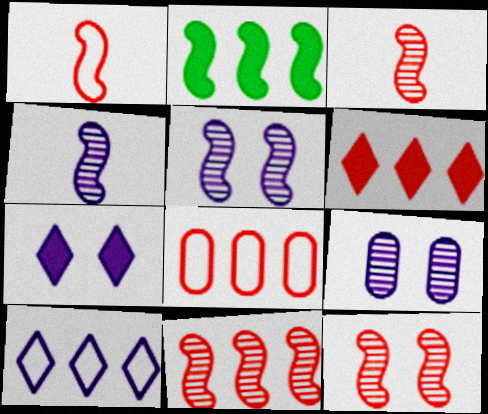[[1, 2, 5], 
[3, 11, 12], 
[6, 8, 11]]